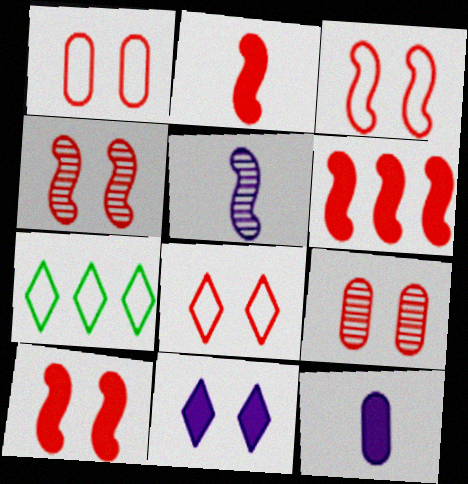[[1, 3, 8], 
[2, 6, 10], 
[3, 4, 10], 
[4, 7, 12], 
[8, 9, 10]]